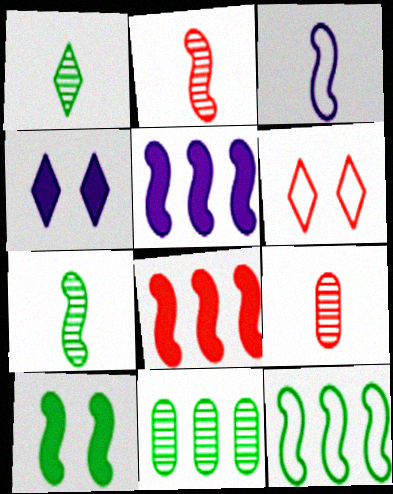[[4, 9, 12], 
[6, 8, 9], 
[7, 10, 12]]